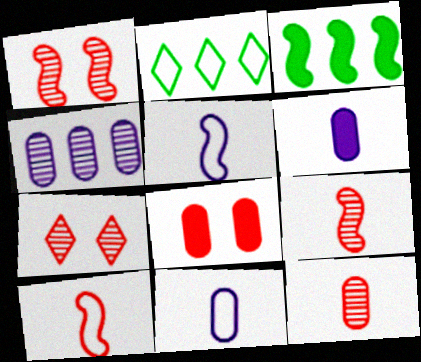[[1, 2, 6], 
[1, 3, 5], 
[3, 7, 11]]